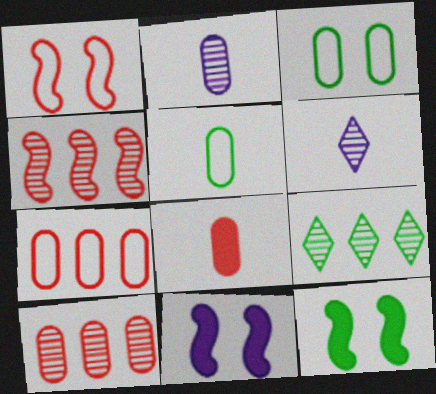[[2, 5, 8], 
[5, 9, 12], 
[6, 7, 12]]